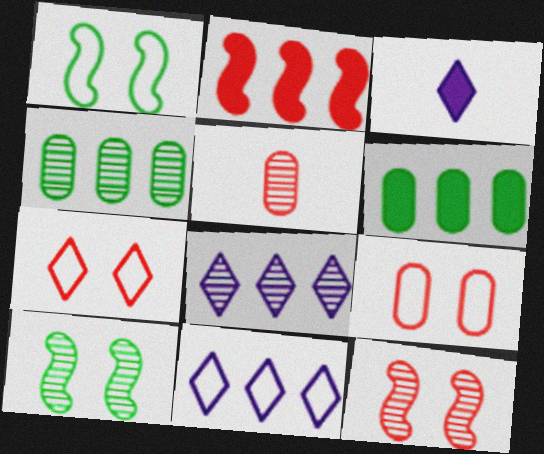[[2, 4, 11], 
[2, 5, 7], 
[5, 8, 10]]